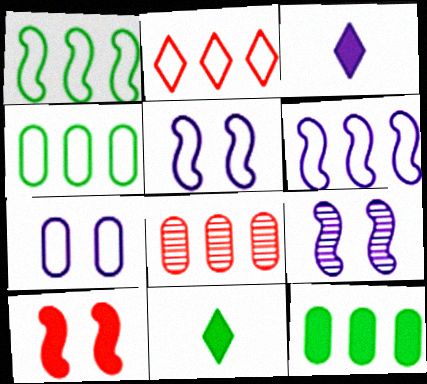[[2, 4, 6], 
[3, 10, 12], 
[5, 8, 11]]